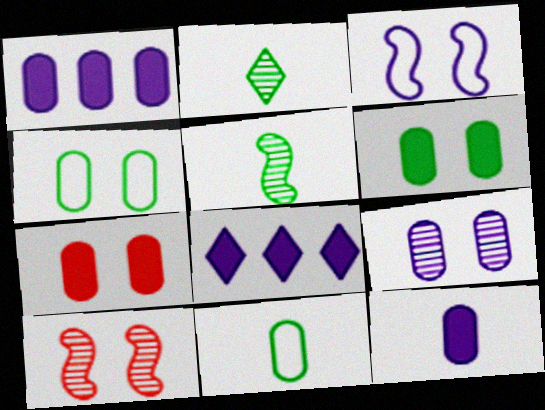[[4, 7, 9], 
[8, 10, 11]]